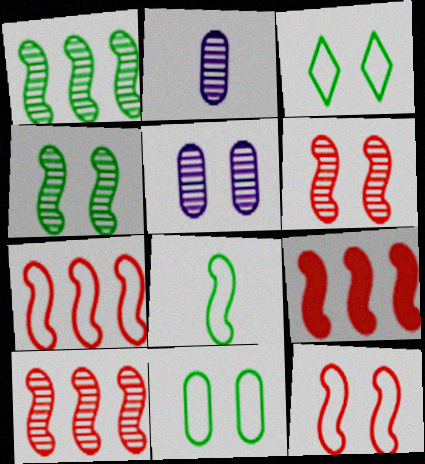[[2, 3, 9], 
[7, 9, 10]]